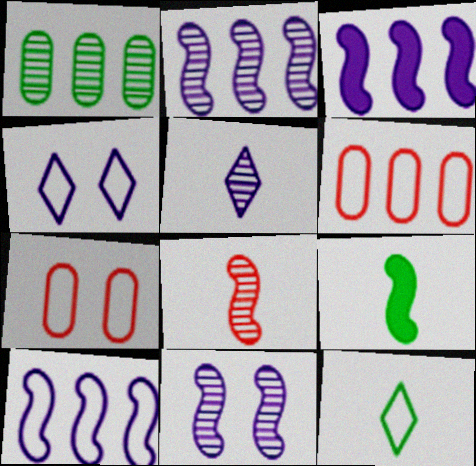[[2, 3, 10], 
[7, 10, 12]]